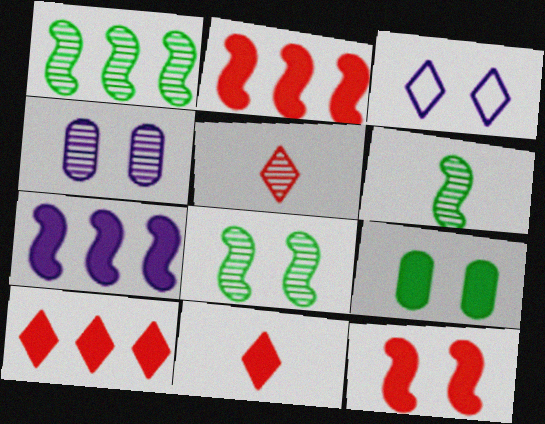[[1, 4, 5], 
[1, 6, 8], 
[7, 9, 11]]